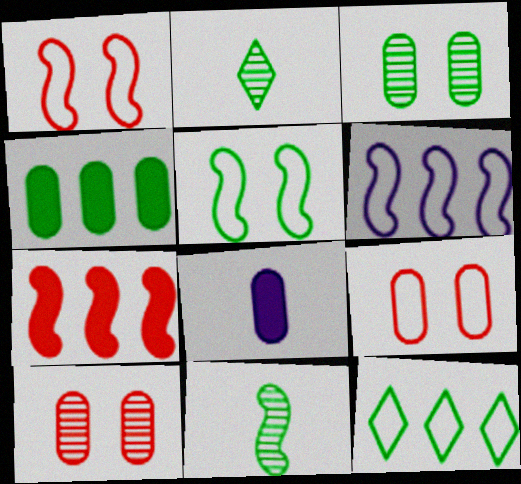[[2, 4, 5]]